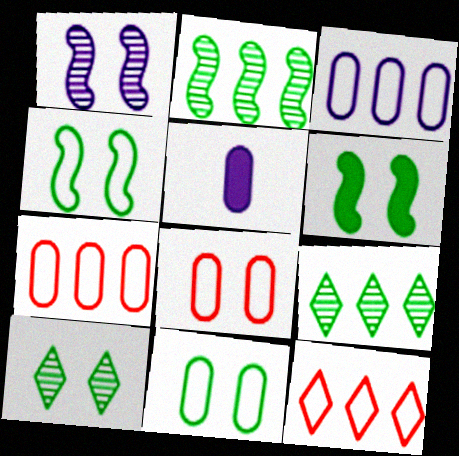[[6, 10, 11]]